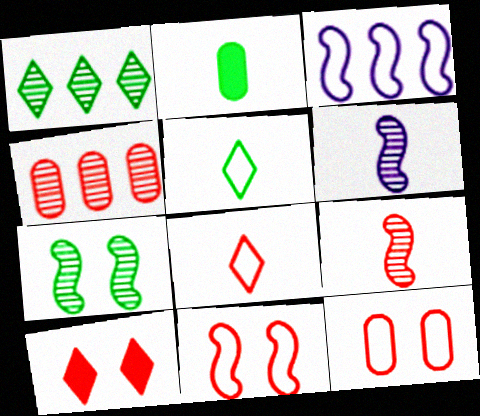[[2, 6, 8], 
[3, 5, 12]]